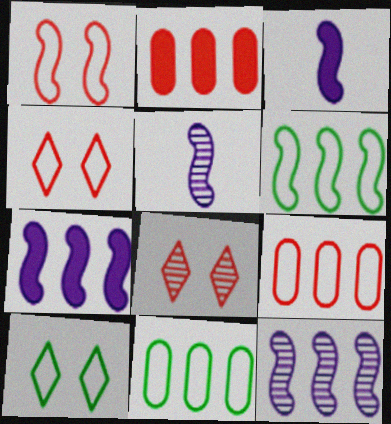[[2, 5, 10], 
[3, 8, 11]]